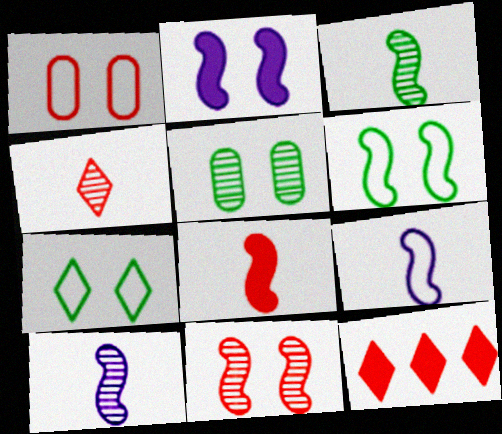[[2, 6, 11], 
[3, 8, 9], 
[5, 9, 12]]